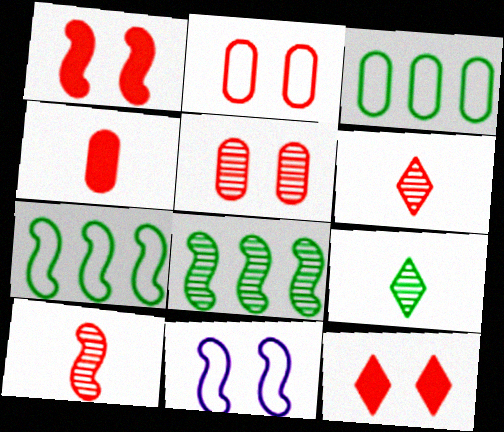[]